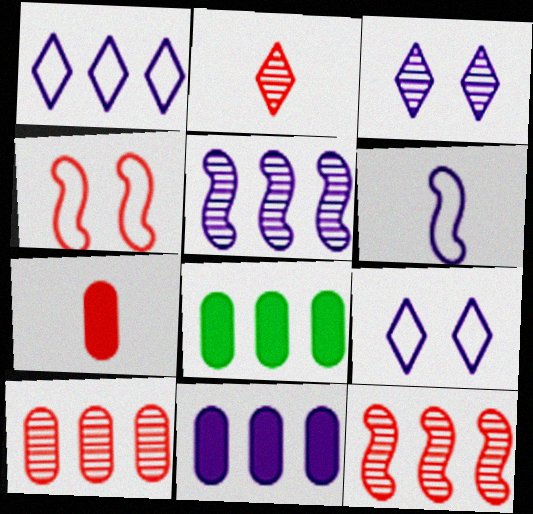[[1, 5, 11], 
[1, 8, 12], 
[3, 6, 11]]